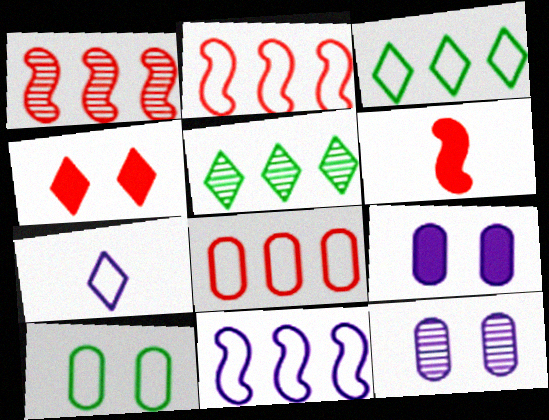[[2, 7, 10], 
[3, 6, 12], 
[3, 8, 11], 
[4, 5, 7]]